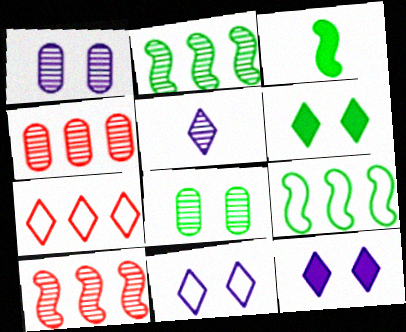[[1, 3, 7], 
[3, 4, 11], 
[5, 6, 7], 
[5, 8, 10]]